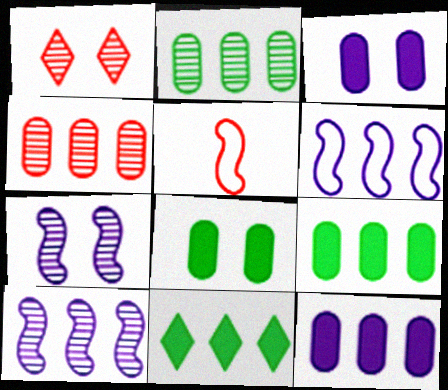[[4, 6, 11]]